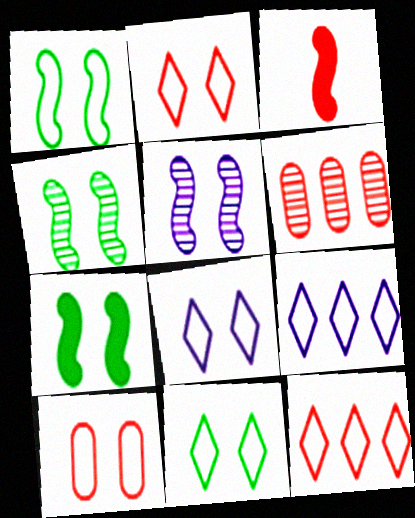[[1, 4, 7], 
[1, 8, 10], 
[2, 3, 6], 
[2, 8, 11]]